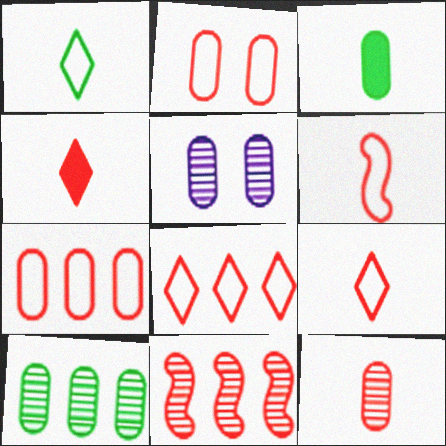[[2, 4, 11], 
[2, 6, 8], 
[3, 5, 7], 
[4, 6, 12], 
[5, 10, 12]]